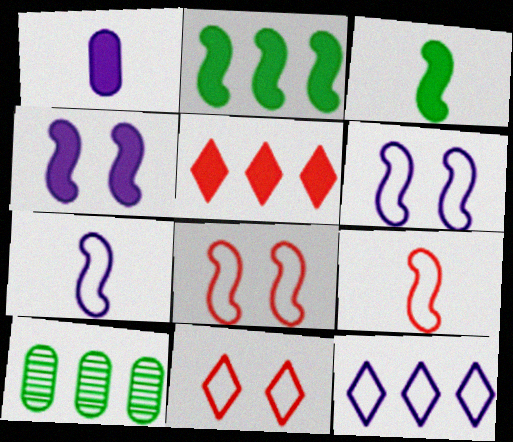[]